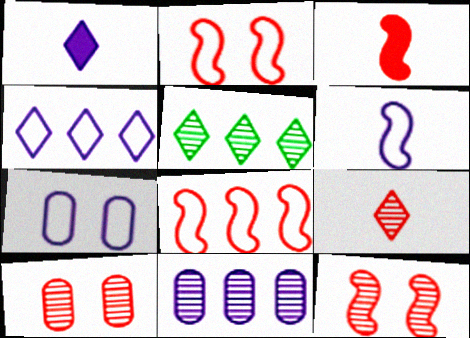[[3, 5, 7], 
[3, 8, 12], 
[4, 6, 7]]